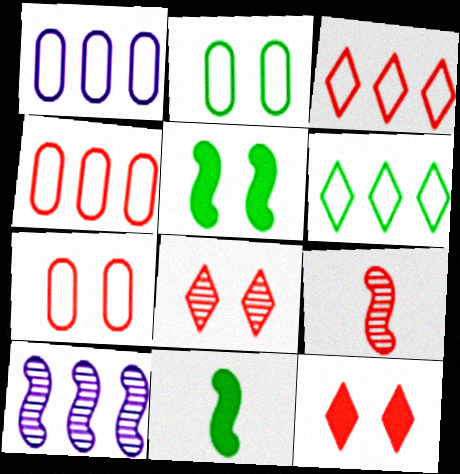[[1, 8, 11], 
[4, 9, 12]]